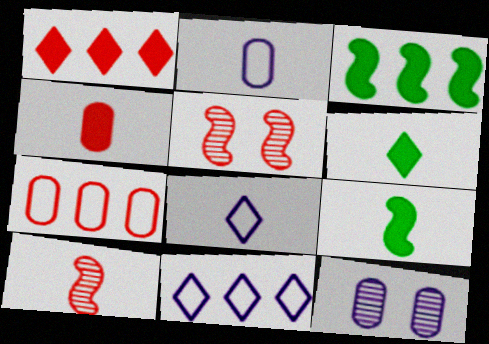[[2, 6, 10]]